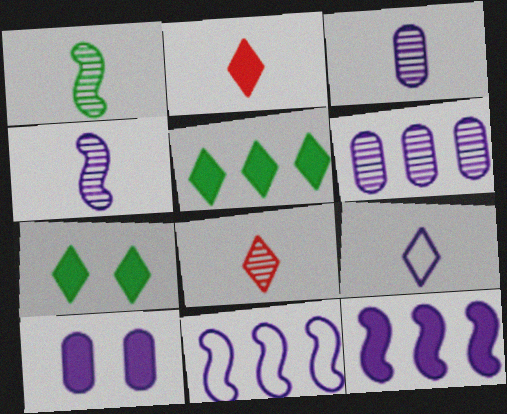[[1, 3, 8]]